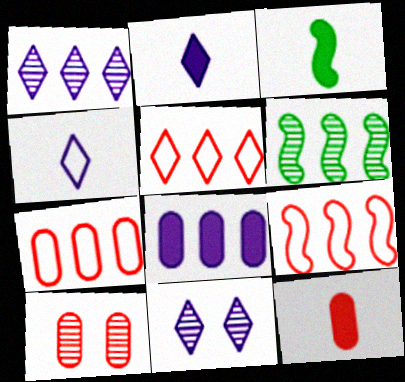[[2, 3, 12], 
[3, 7, 11], 
[5, 6, 8], 
[5, 7, 9], 
[7, 10, 12]]